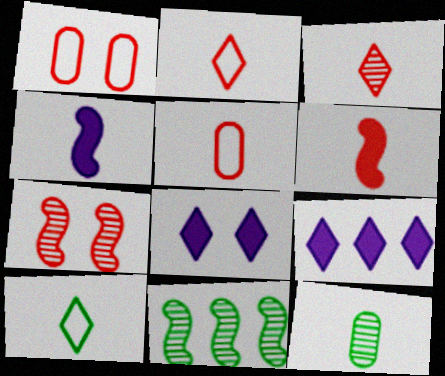[[2, 4, 12], 
[3, 5, 6], 
[5, 8, 11]]